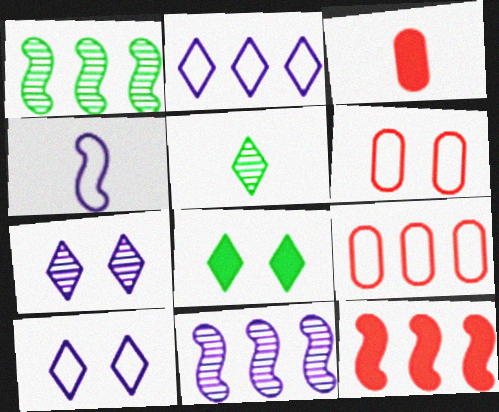[[1, 3, 10], 
[3, 4, 5]]